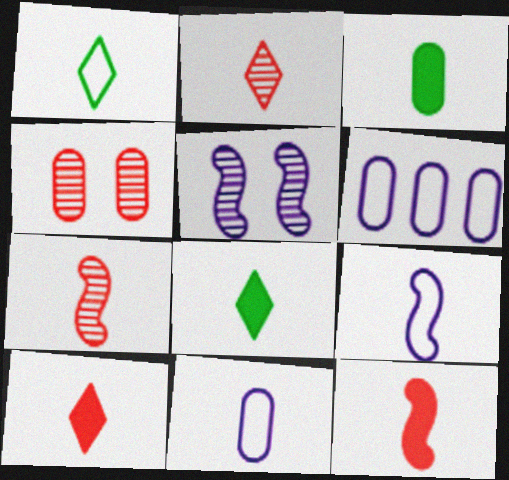[[2, 3, 9], 
[3, 4, 6], 
[7, 8, 11]]